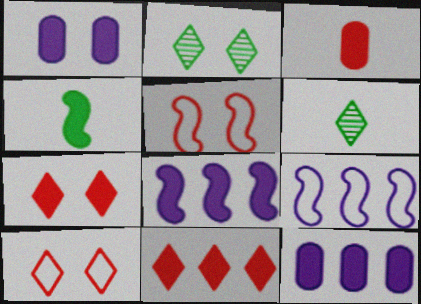[[1, 2, 5], 
[1, 4, 11], 
[2, 3, 9], 
[4, 7, 12], 
[5, 6, 12]]